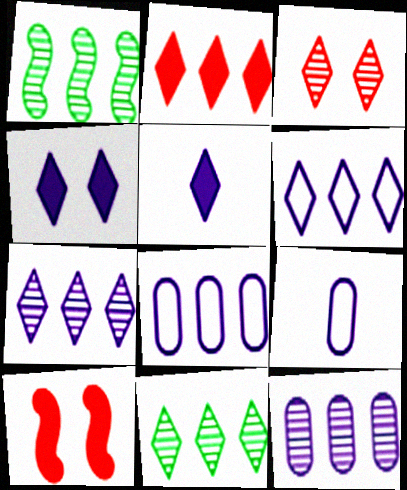[[1, 2, 8], 
[2, 6, 11], 
[9, 10, 11]]